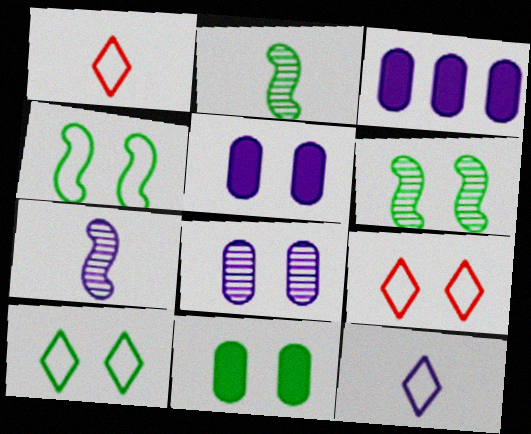[[1, 3, 6], 
[2, 3, 9], 
[5, 6, 9], 
[6, 10, 11]]